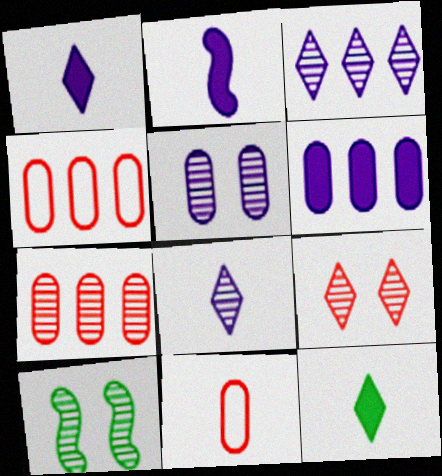[[1, 4, 10], 
[5, 9, 10], 
[7, 8, 10]]